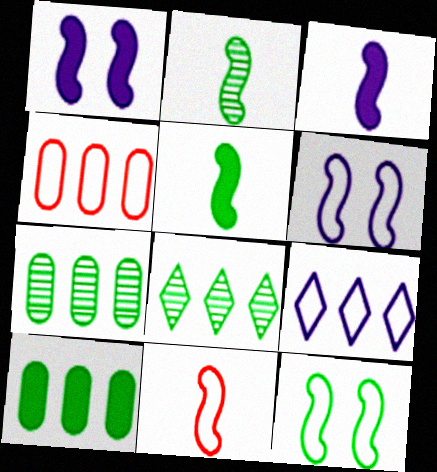[[2, 3, 11]]